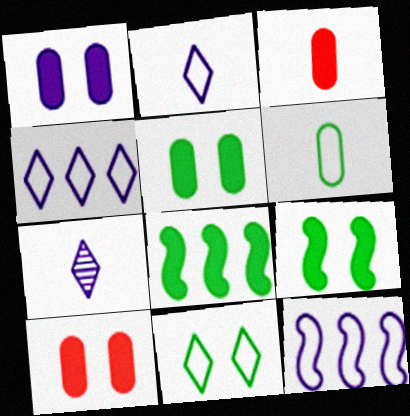[[1, 5, 10], 
[1, 7, 12]]